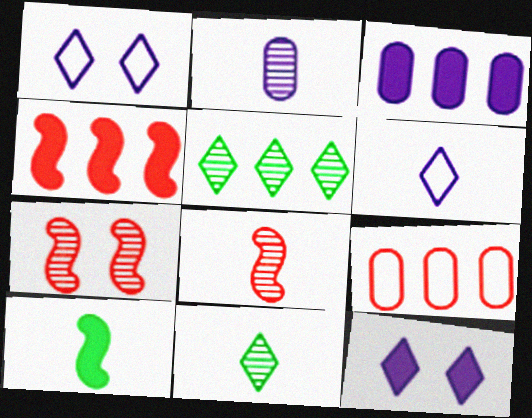[[2, 5, 7], 
[2, 8, 11]]